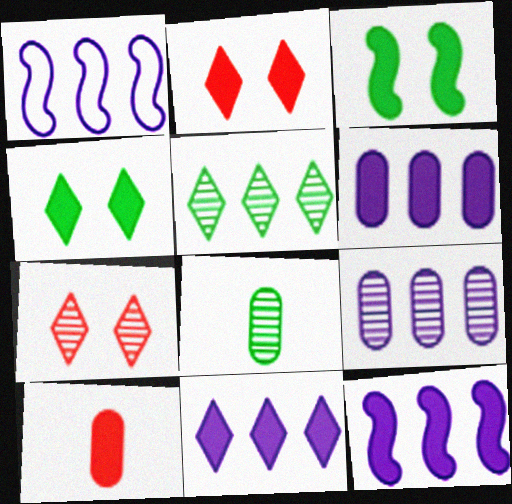[[1, 2, 8], 
[1, 9, 11], 
[3, 10, 11], 
[4, 10, 12], 
[6, 11, 12]]